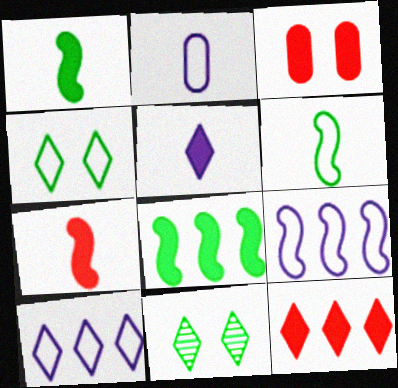[[3, 5, 8], 
[3, 7, 12]]